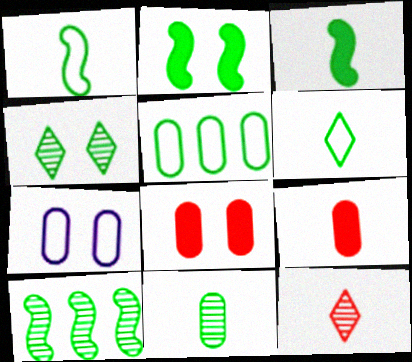[[1, 2, 10], 
[3, 4, 5], 
[3, 6, 11], 
[4, 10, 11]]